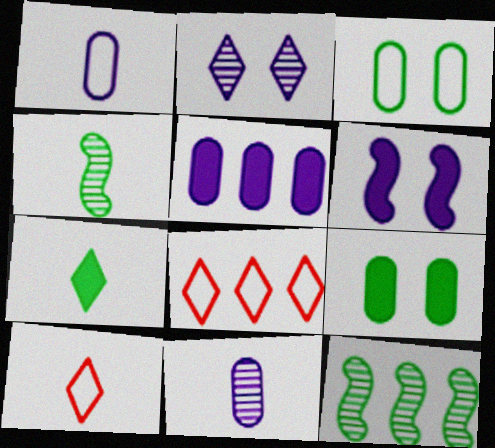[[2, 7, 8], 
[3, 7, 12], 
[5, 8, 12]]